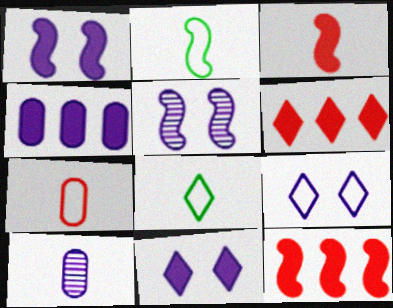[[2, 5, 12], 
[3, 8, 10]]